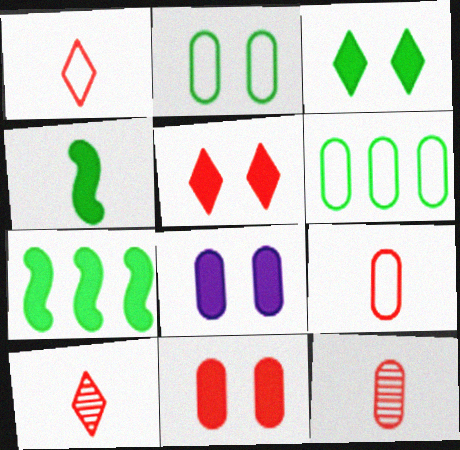[[6, 8, 12]]